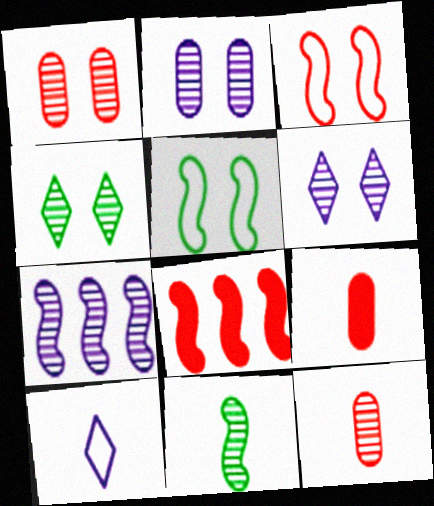[[4, 7, 12], 
[9, 10, 11]]